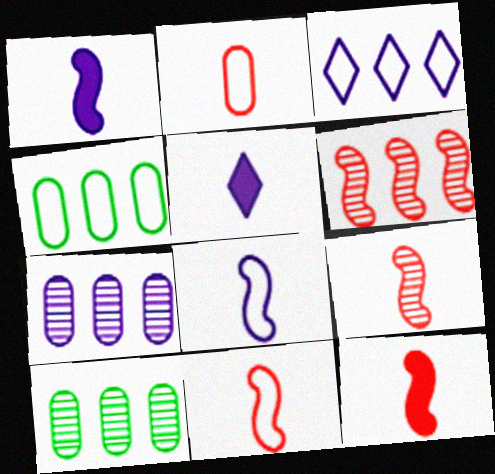[[9, 11, 12]]